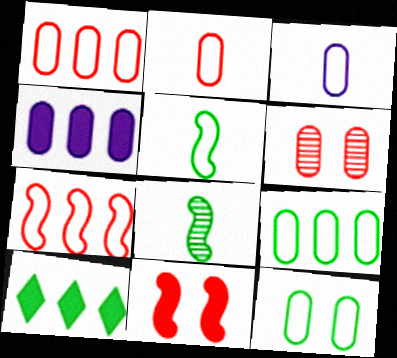[[1, 3, 12], 
[8, 10, 12]]